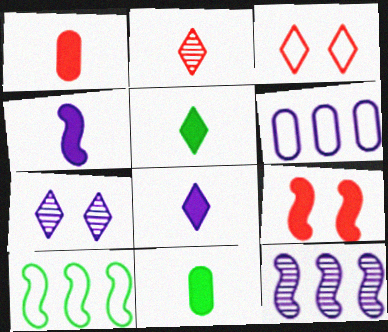[[1, 4, 5], 
[1, 7, 10], 
[3, 11, 12], 
[4, 6, 7]]